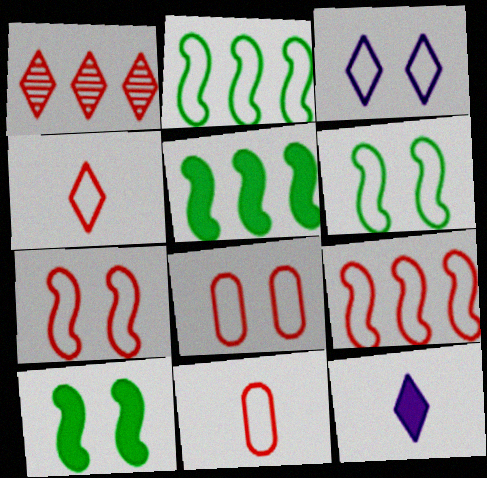[[2, 3, 11], 
[3, 6, 8], 
[4, 8, 9]]